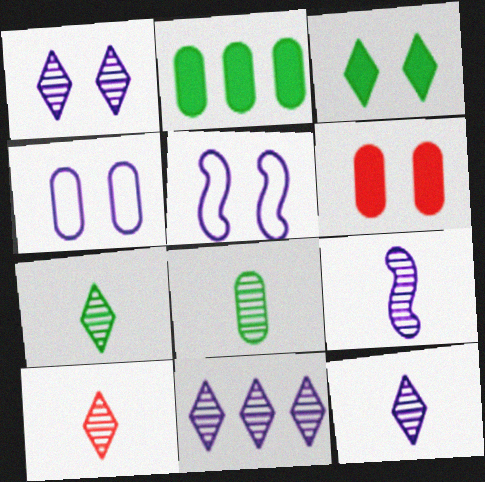[[1, 11, 12], 
[2, 5, 10], 
[7, 10, 12], 
[8, 9, 10]]